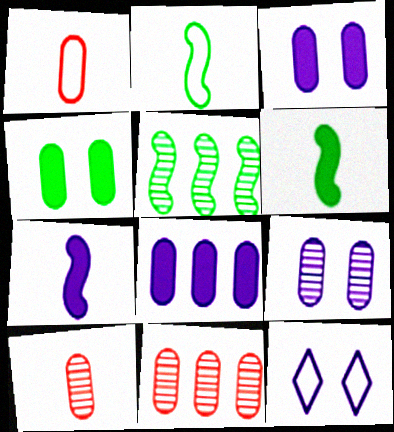[[6, 11, 12]]